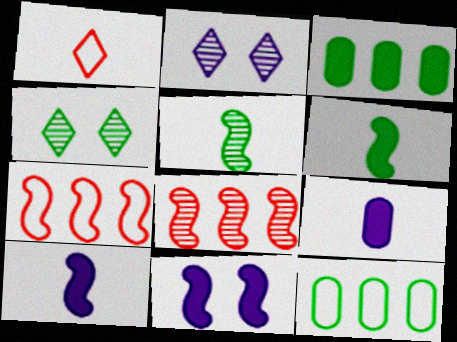[[1, 5, 9], 
[4, 6, 12], 
[4, 7, 9], 
[5, 7, 11]]